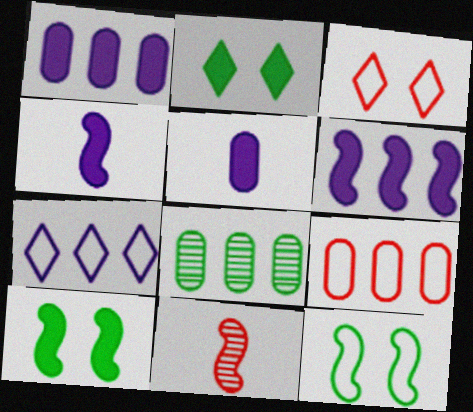[[1, 8, 9], 
[3, 4, 8], 
[6, 11, 12]]